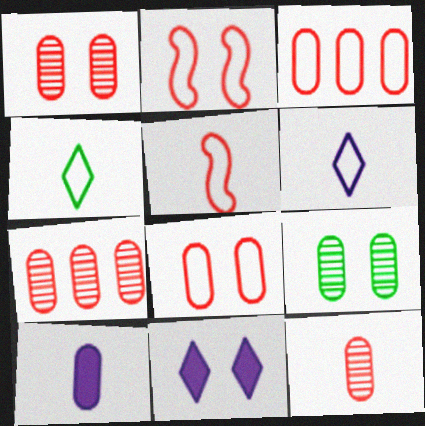[[1, 7, 12], 
[2, 9, 11], 
[3, 9, 10]]